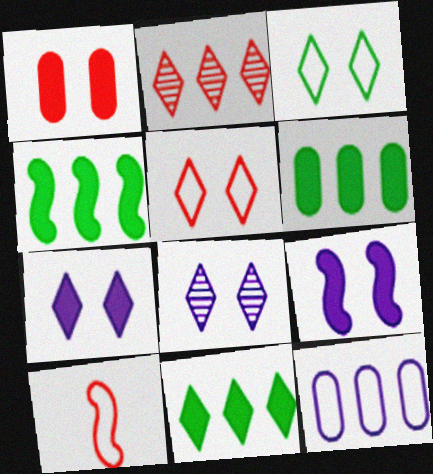[[1, 2, 10], 
[2, 4, 12], 
[3, 10, 12], 
[4, 6, 11], 
[6, 8, 10]]